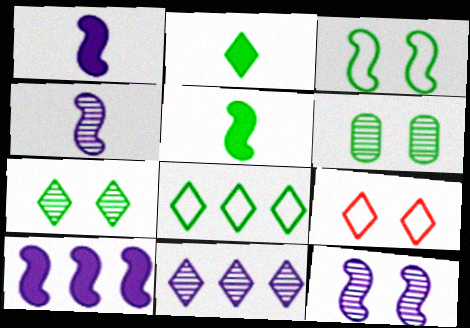[[2, 7, 8], 
[2, 9, 11], 
[5, 6, 8]]